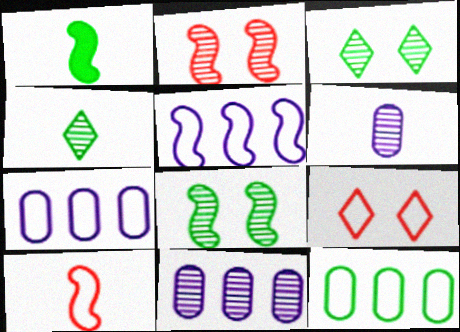[[1, 2, 5], 
[1, 3, 12], 
[1, 9, 11], 
[2, 4, 11]]